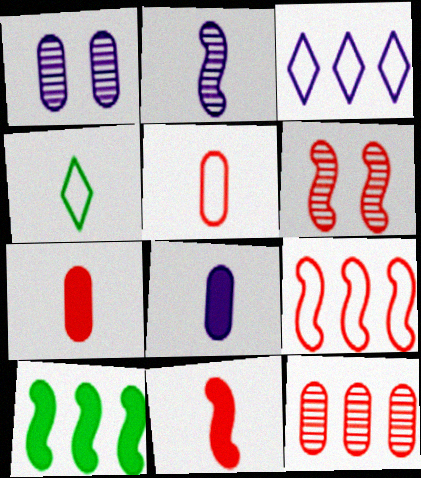[[2, 4, 7], 
[3, 10, 12], 
[6, 9, 11]]